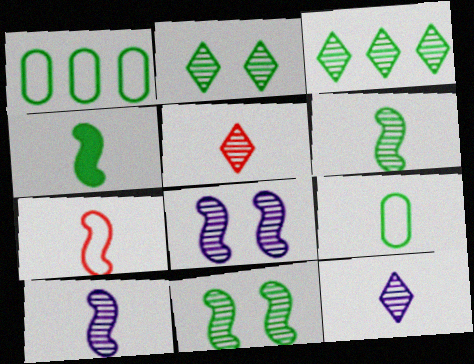[[1, 2, 4], 
[4, 7, 10]]